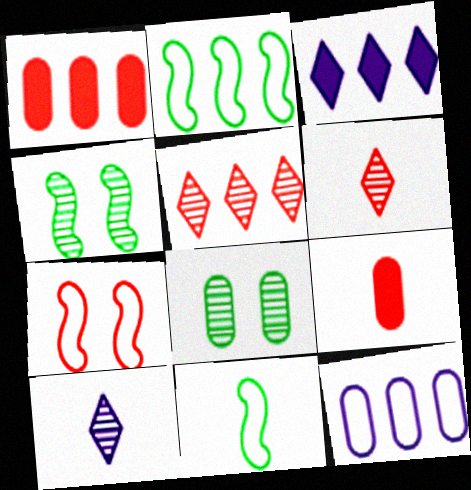[[1, 6, 7], 
[5, 7, 9], 
[8, 9, 12], 
[9, 10, 11]]